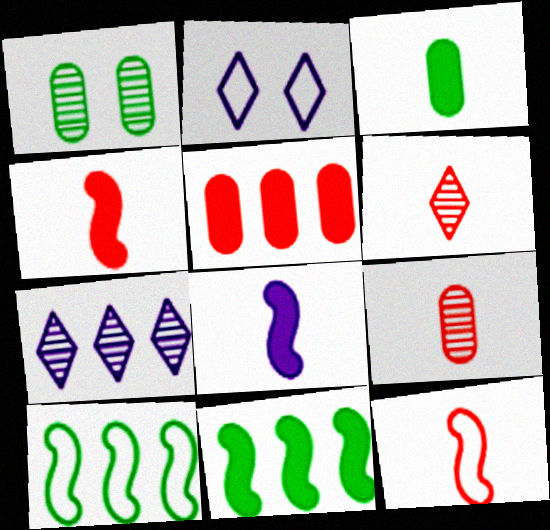[[2, 9, 11], 
[5, 7, 10]]